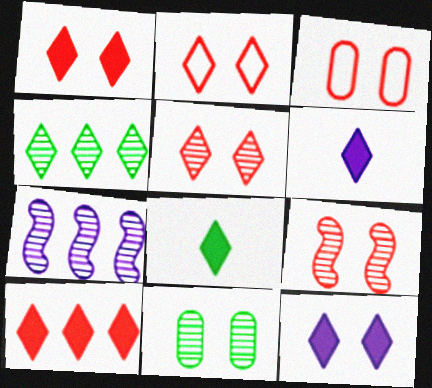[[1, 2, 5], 
[1, 3, 9], 
[2, 4, 6], 
[3, 7, 8], 
[8, 10, 12]]